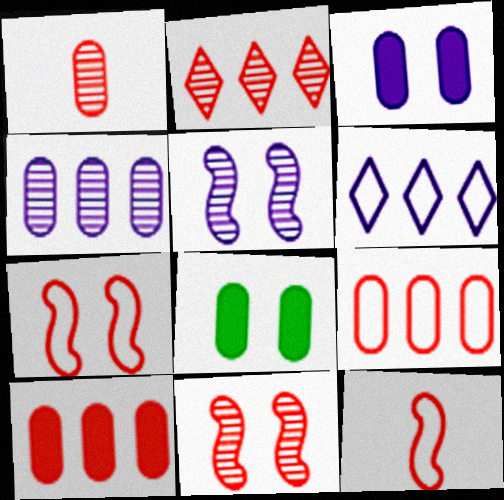[[1, 2, 11]]